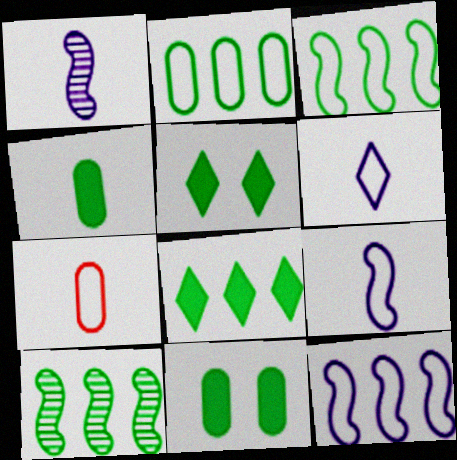[[2, 8, 10]]